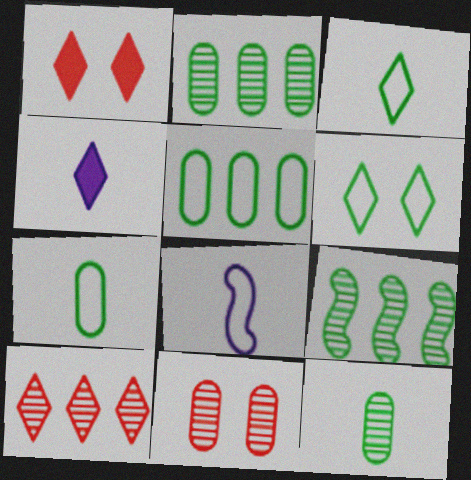[[1, 2, 8], 
[4, 6, 10]]